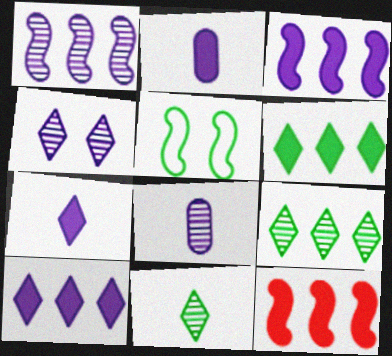[[1, 4, 8]]